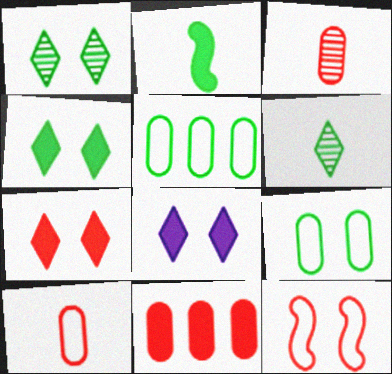[[1, 2, 5], 
[2, 8, 11], 
[4, 7, 8]]